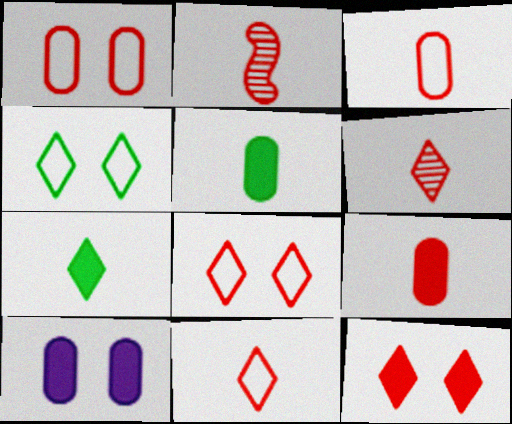[[2, 9, 11]]